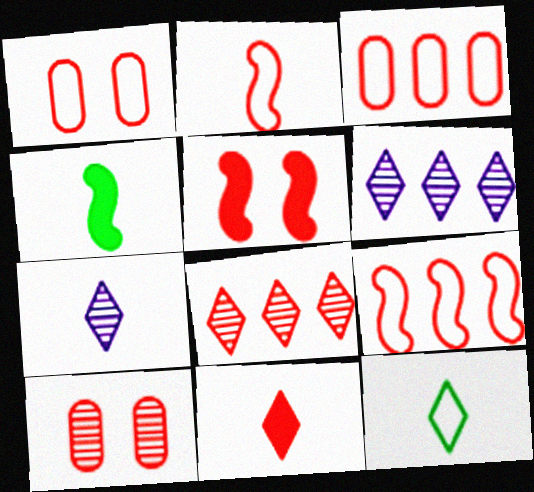[[1, 4, 6], 
[7, 11, 12], 
[9, 10, 11]]